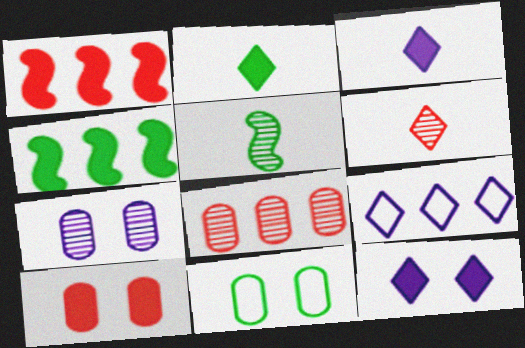[[3, 4, 10], 
[4, 8, 9], 
[5, 9, 10], 
[7, 10, 11]]